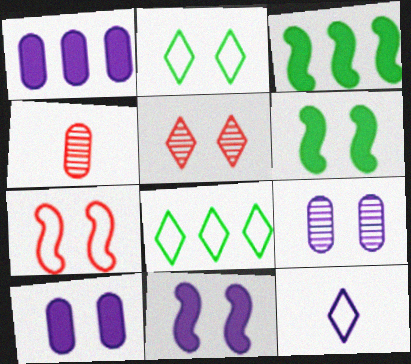[[4, 8, 11]]